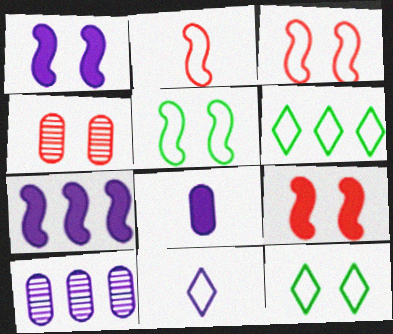[[1, 4, 12], 
[1, 10, 11]]